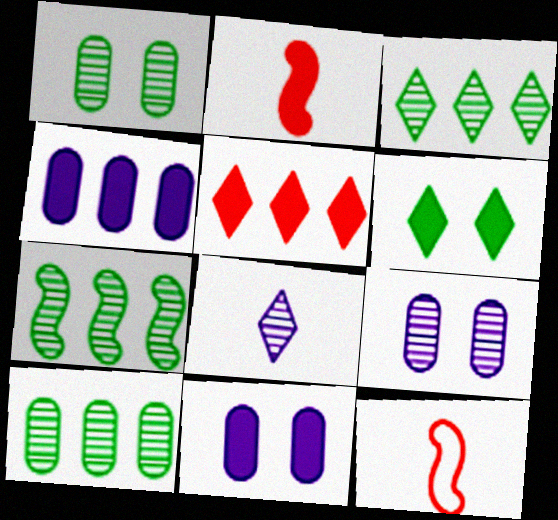[[2, 4, 6], 
[3, 7, 10], 
[3, 11, 12]]